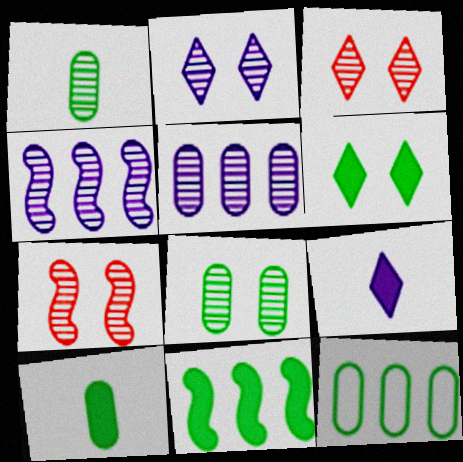[[1, 3, 4], 
[2, 7, 8], 
[6, 10, 11], 
[7, 9, 12], 
[8, 10, 12]]